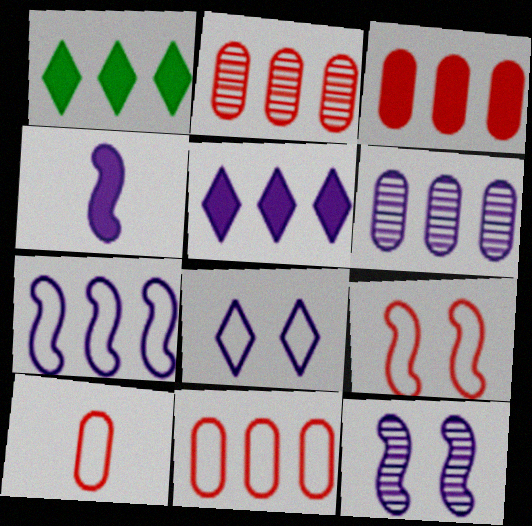[[1, 2, 7], 
[1, 10, 12], 
[2, 3, 11], 
[4, 6, 8], 
[4, 7, 12], 
[5, 6, 7]]